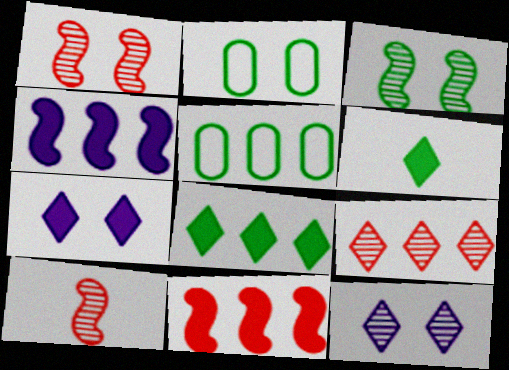[[1, 2, 7], 
[3, 5, 6], 
[4, 5, 9], 
[5, 7, 10]]